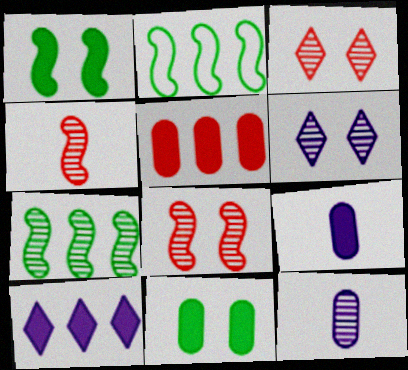[[2, 3, 9], 
[3, 7, 12], 
[5, 9, 11]]